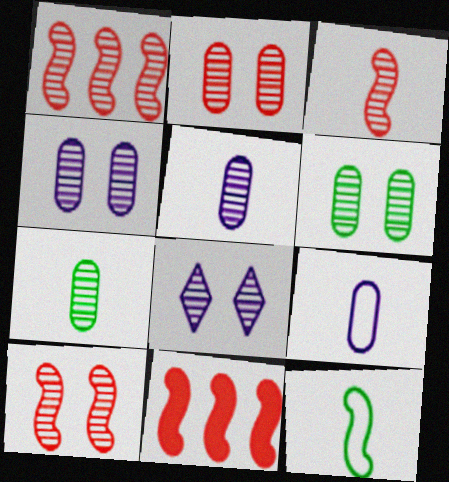[[1, 3, 10], 
[1, 7, 8], 
[2, 4, 6], 
[6, 8, 10]]